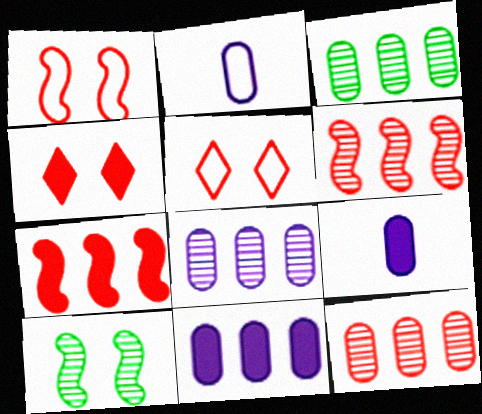[[3, 8, 12]]